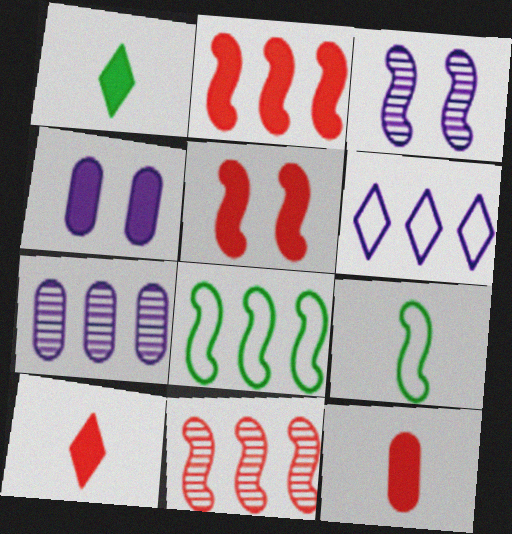[[1, 2, 4], 
[2, 3, 9]]